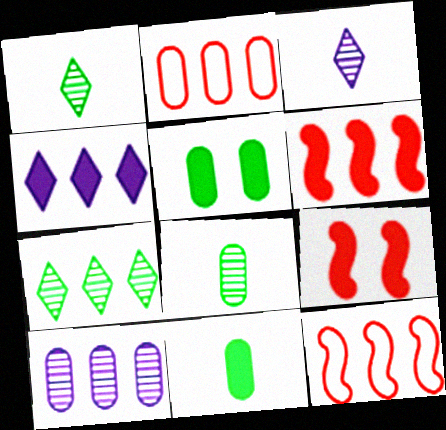[[3, 5, 12], 
[4, 9, 11]]